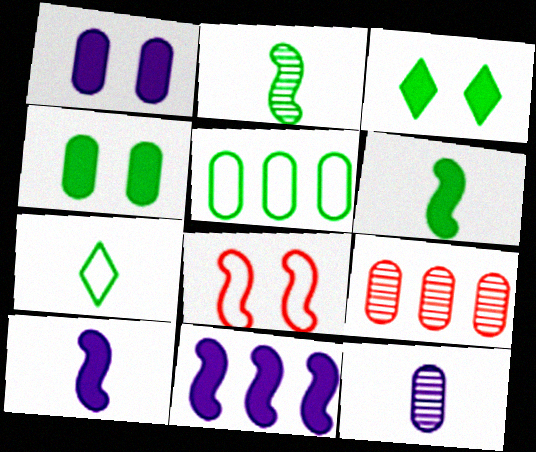[[2, 3, 5], 
[2, 8, 11]]